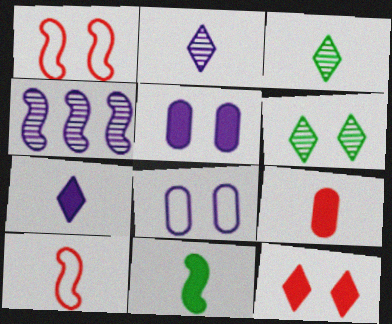[[1, 4, 11], 
[1, 5, 6], 
[4, 7, 8], 
[7, 9, 11]]